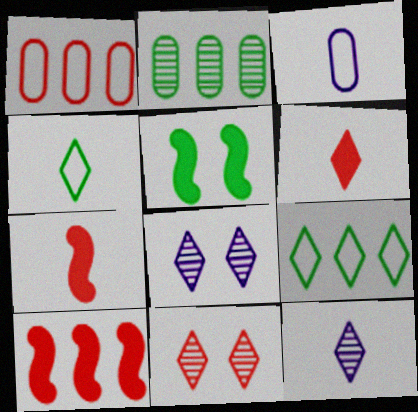[[1, 5, 12], 
[1, 7, 11], 
[2, 4, 5], 
[4, 6, 12], 
[6, 8, 9]]